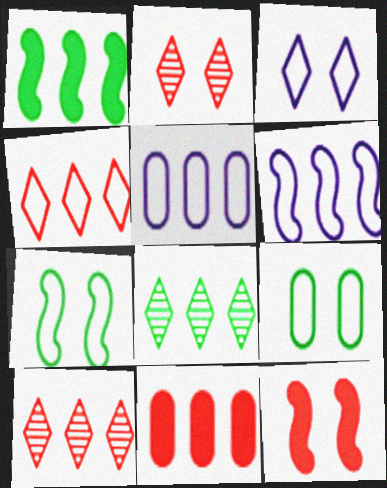[[1, 5, 10], 
[6, 8, 11]]